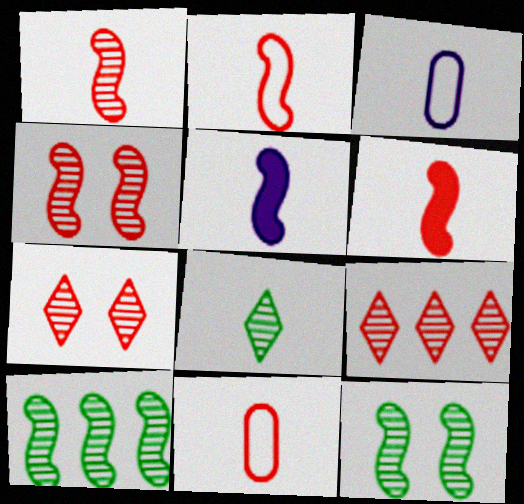[[1, 2, 6], 
[3, 6, 8], 
[5, 8, 11]]